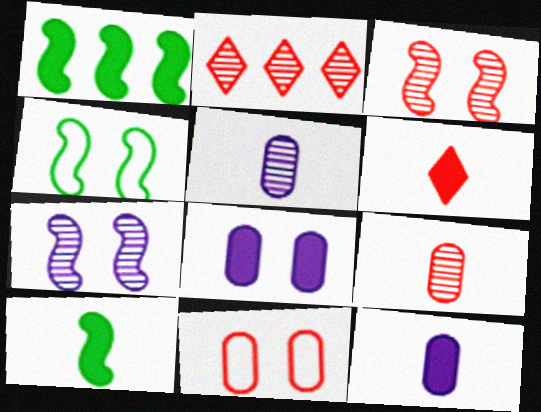[[1, 6, 8], 
[2, 3, 9], 
[2, 4, 12], 
[6, 10, 12]]